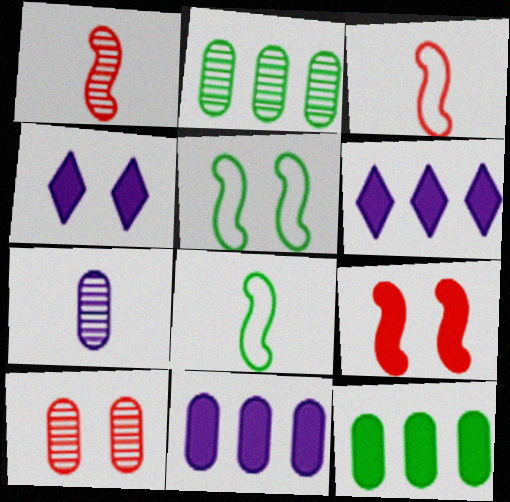[[2, 3, 4], 
[2, 7, 10], 
[4, 5, 10], 
[6, 8, 10]]